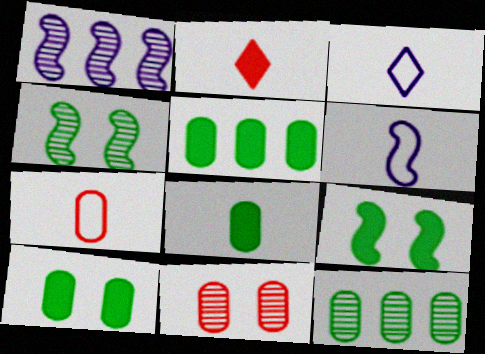[[5, 8, 10]]